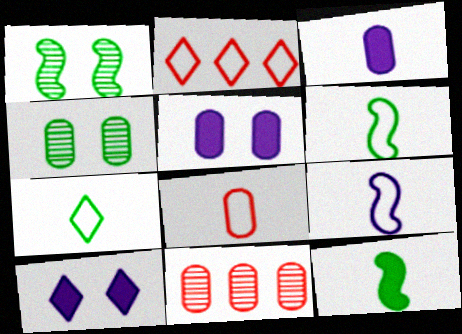[[1, 2, 3], 
[6, 10, 11], 
[7, 8, 9]]